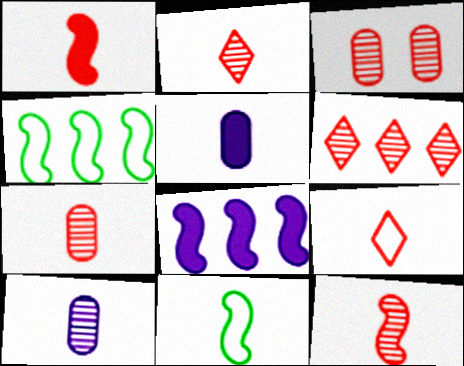[[1, 7, 9], 
[2, 5, 11], 
[2, 7, 12], 
[3, 6, 12]]